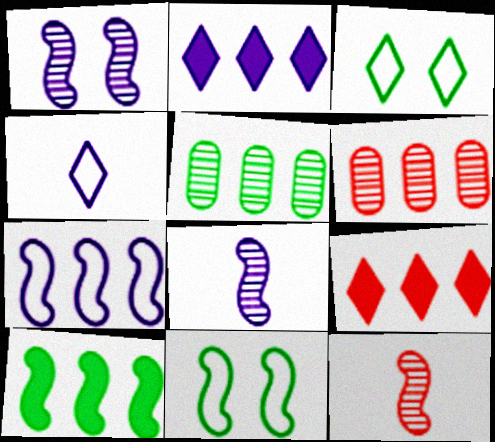[[5, 7, 9]]